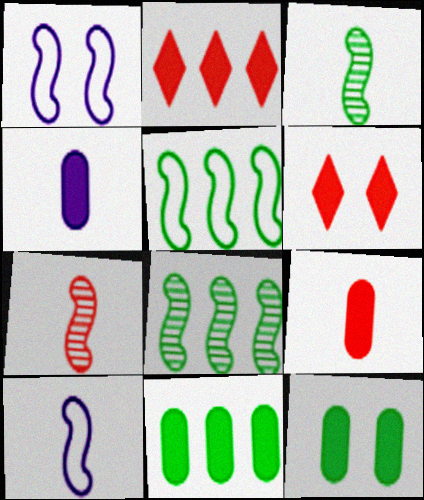[]